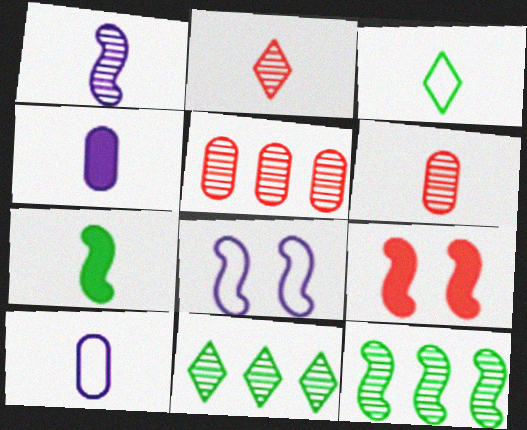[[2, 7, 10], 
[9, 10, 11]]